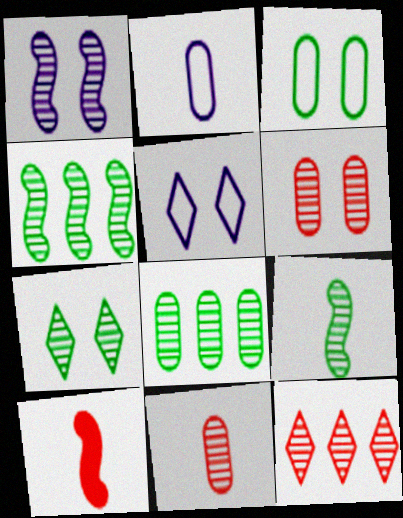[[1, 6, 7], 
[5, 8, 10], 
[7, 8, 9]]